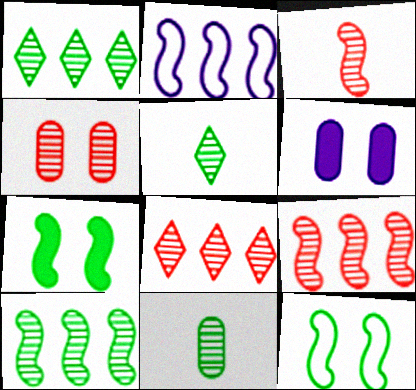[[2, 3, 7], 
[3, 4, 8]]